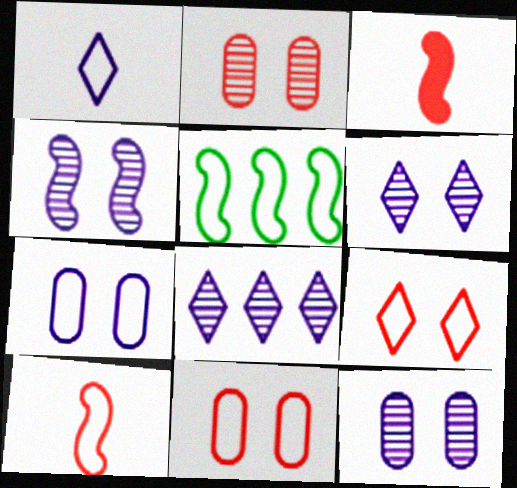[[1, 5, 11], 
[3, 4, 5], 
[4, 6, 12]]